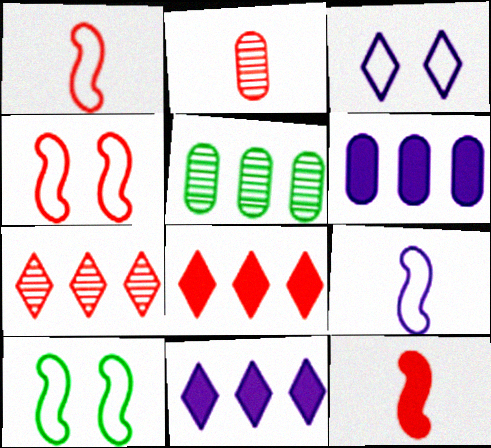[[2, 4, 8], 
[2, 10, 11], 
[3, 5, 12]]